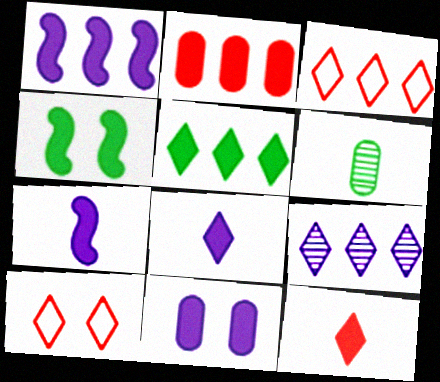[[1, 2, 5], 
[1, 6, 10], 
[1, 8, 11], 
[2, 4, 8], 
[3, 5, 9]]